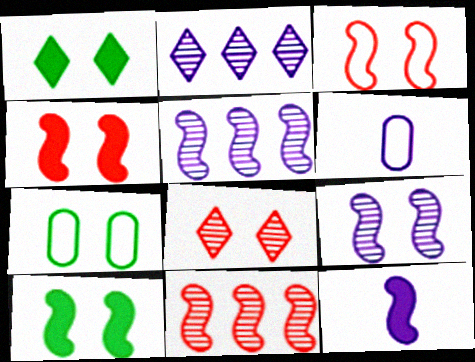[[1, 6, 11], 
[3, 9, 10]]